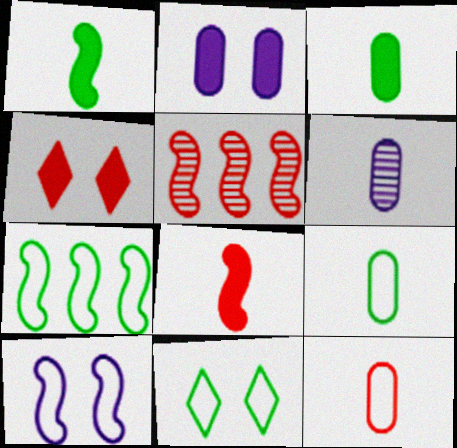[[1, 5, 10], 
[3, 6, 12], 
[4, 5, 12], 
[4, 6, 7], 
[7, 9, 11]]